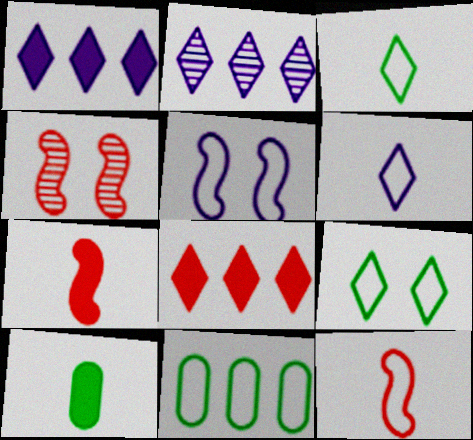[]